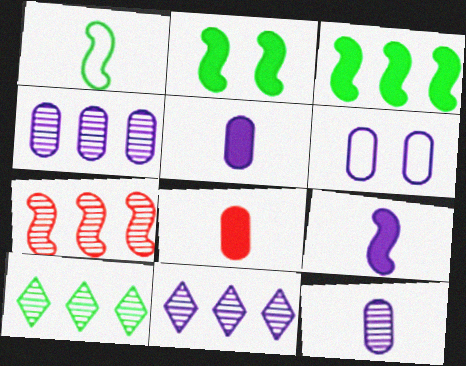[[4, 5, 6], 
[4, 7, 10], 
[6, 9, 11]]